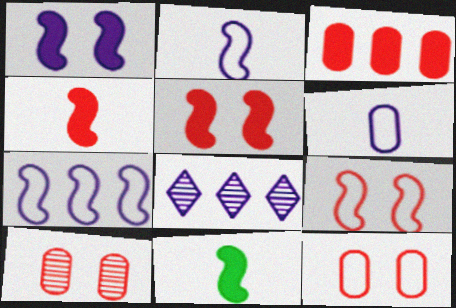[[1, 6, 8], 
[8, 11, 12]]